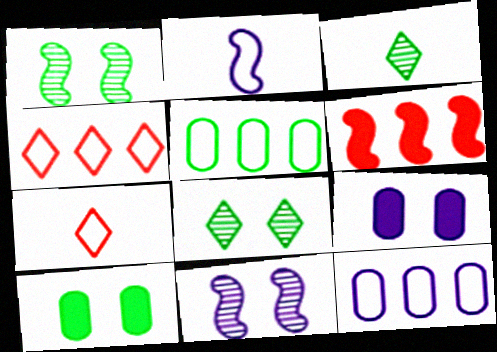[[1, 2, 6]]